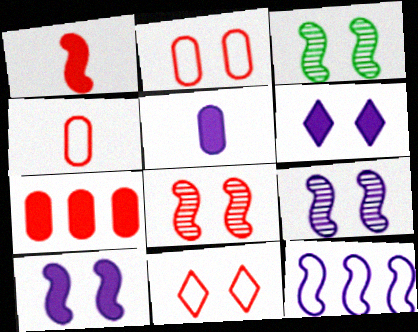[[1, 3, 12], 
[2, 3, 6], 
[3, 8, 9]]